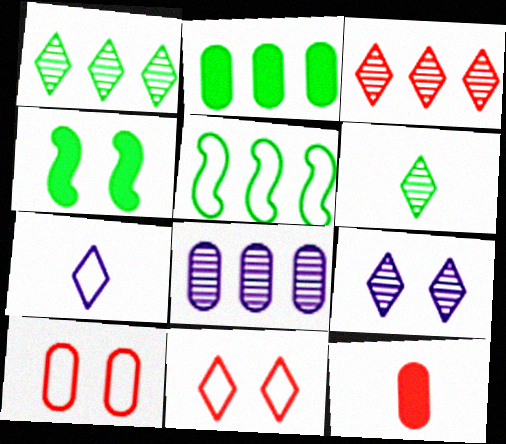[[1, 2, 5], 
[3, 6, 9], 
[4, 9, 10], 
[5, 7, 10], 
[5, 9, 12]]